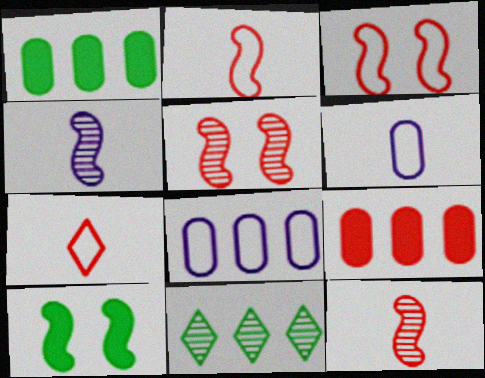[[5, 7, 9]]